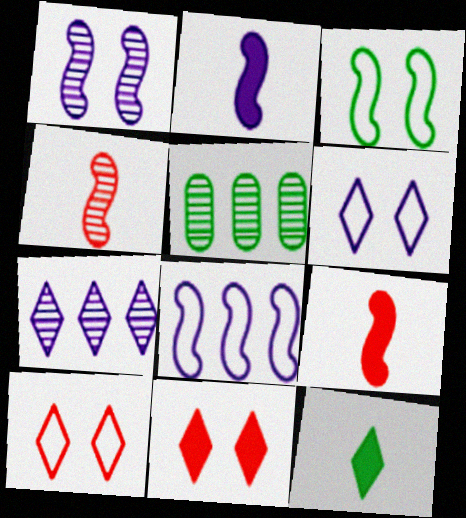[[1, 2, 8], 
[2, 5, 10], 
[3, 5, 12], 
[5, 6, 9], 
[7, 10, 12]]